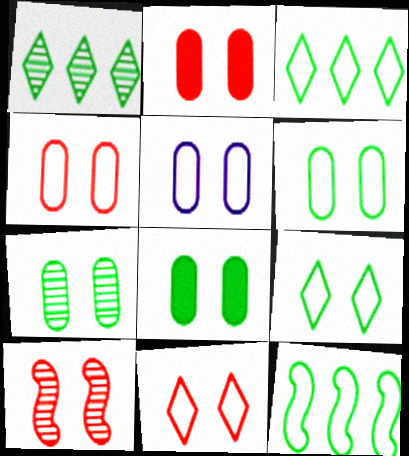[[2, 5, 7], 
[2, 10, 11], 
[4, 5, 6], 
[6, 7, 8]]